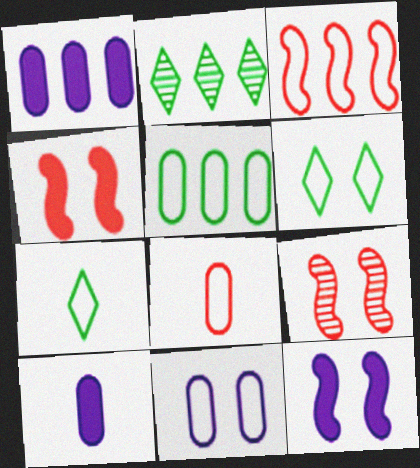[[1, 2, 3], 
[1, 7, 9], 
[2, 8, 12], 
[3, 7, 11], 
[5, 8, 11]]